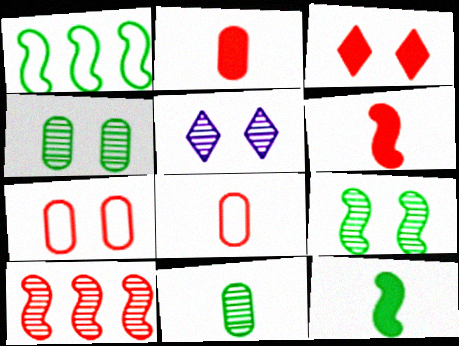[[1, 2, 5], 
[1, 9, 12], 
[3, 8, 10], 
[5, 10, 11]]